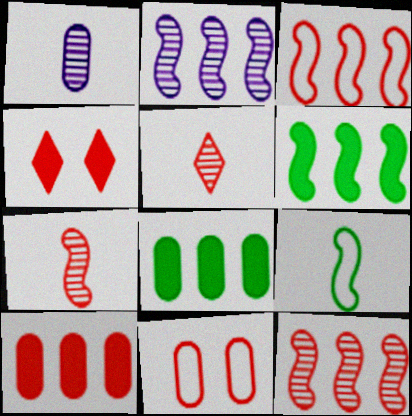[[1, 8, 11], 
[2, 3, 6]]